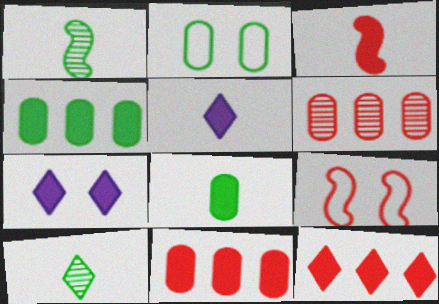[[3, 4, 7], 
[3, 5, 8]]